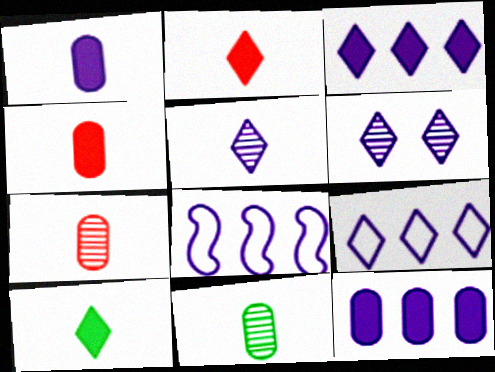[[1, 6, 8]]